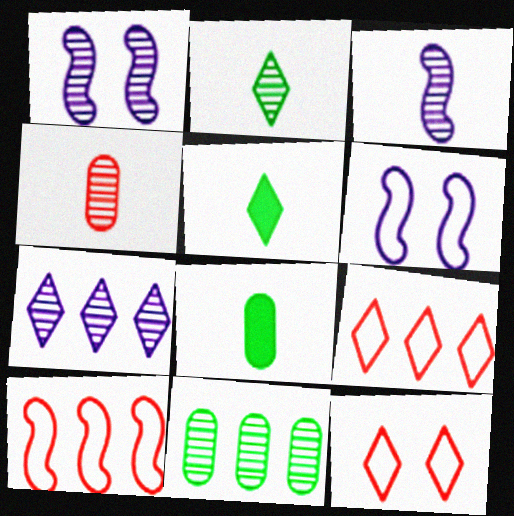[[1, 8, 9], 
[2, 3, 4], 
[5, 7, 12]]